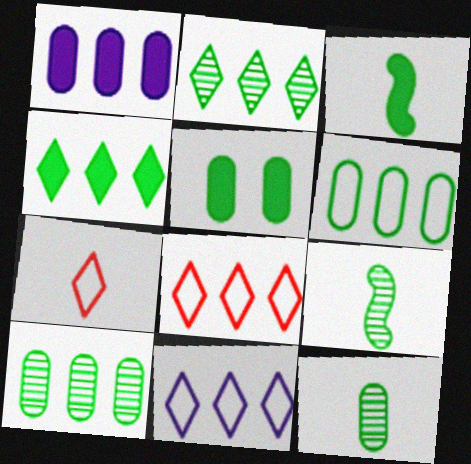[[3, 4, 5], 
[5, 6, 12]]